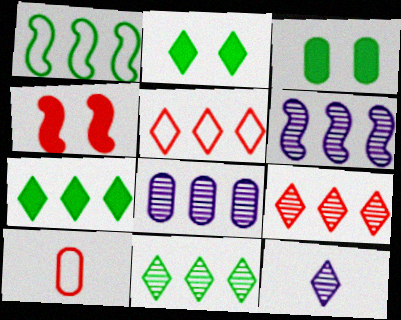[[2, 5, 12], 
[2, 6, 10], 
[3, 8, 10], 
[4, 9, 10]]